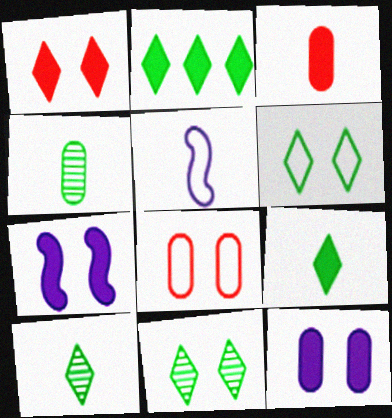[[2, 3, 7], 
[2, 6, 10], 
[3, 5, 10], 
[7, 8, 11]]